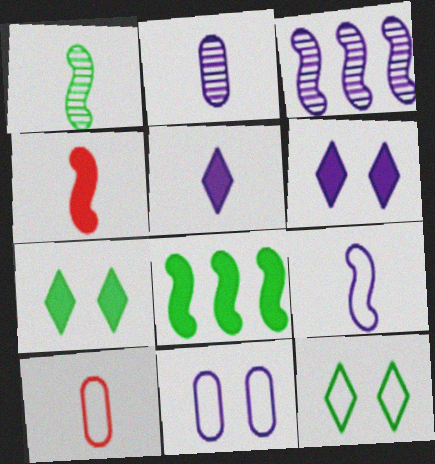[[1, 4, 9], 
[1, 5, 10], 
[2, 5, 9], 
[3, 5, 11], 
[3, 7, 10]]